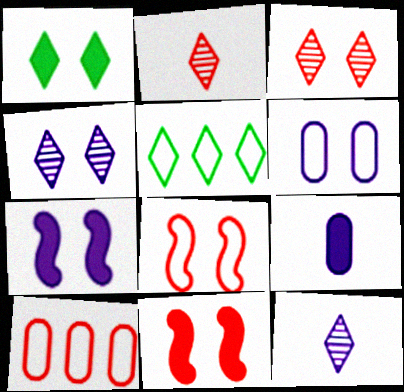[[2, 10, 11], 
[4, 6, 7]]